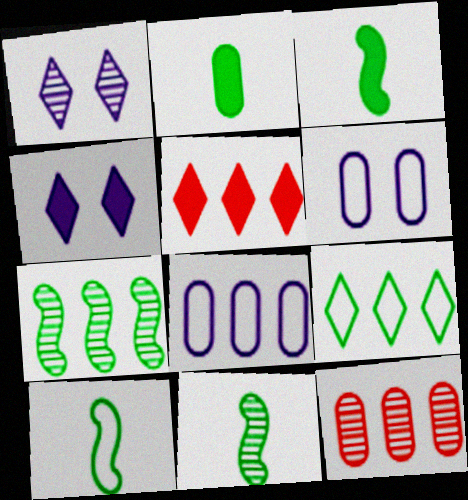[[1, 11, 12], 
[2, 6, 12], 
[3, 10, 11], 
[4, 10, 12], 
[5, 6, 11], 
[5, 7, 8]]